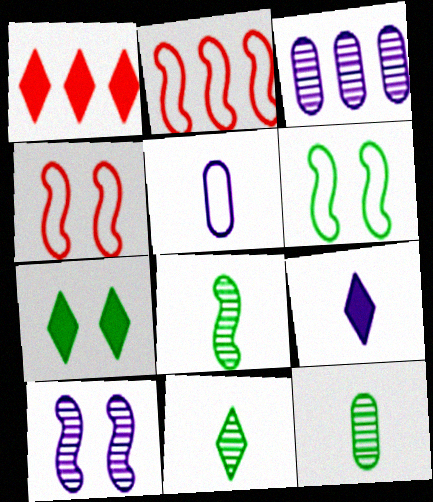[[1, 7, 9], 
[8, 11, 12]]